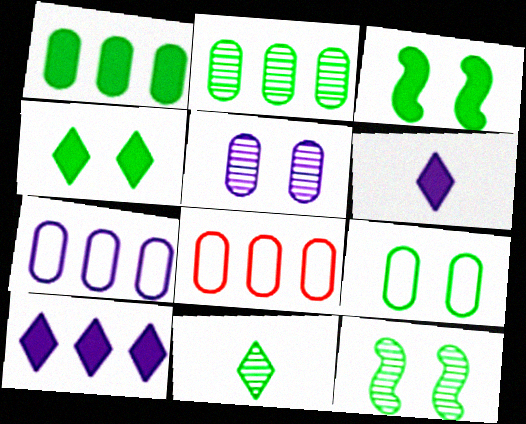[[2, 11, 12], 
[4, 9, 12], 
[6, 8, 12]]